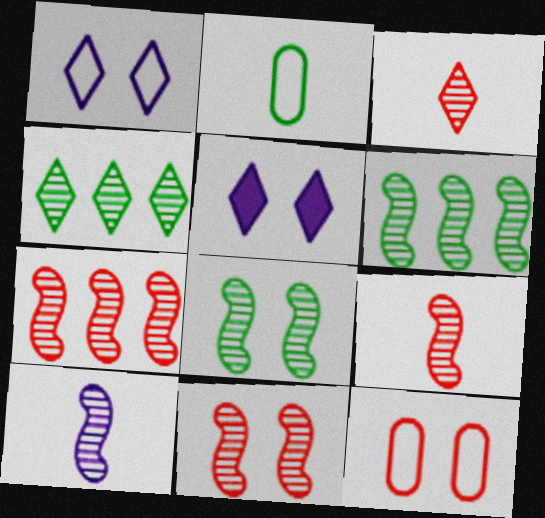[[2, 5, 7], 
[5, 8, 12], 
[6, 10, 11], 
[7, 8, 10], 
[7, 9, 11]]